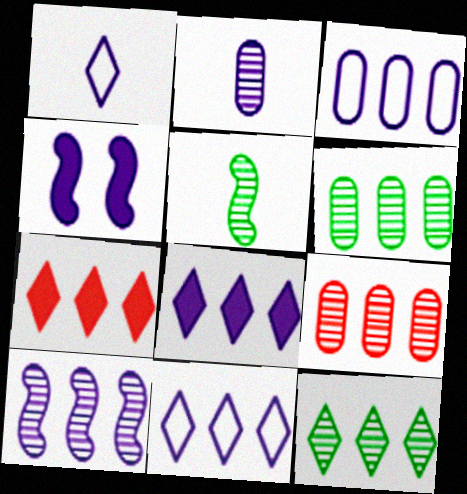[[2, 4, 11], 
[3, 8, 10], 
[7, 11, 12], 
[9, 10, 12]]